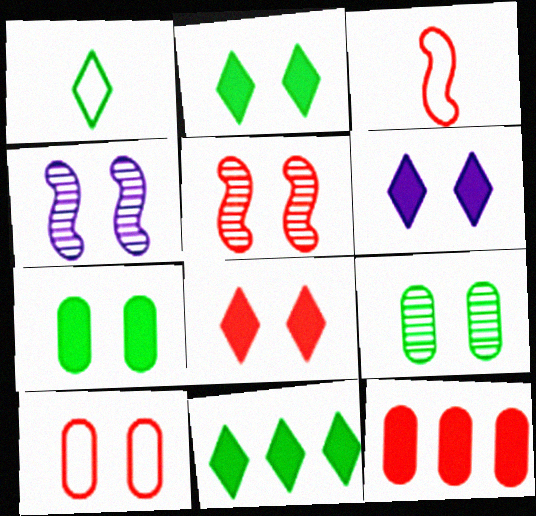[[1, 4, 12], 
[2, 4, 10], 
[2, 6, 8], 
[5, 8, 10]]